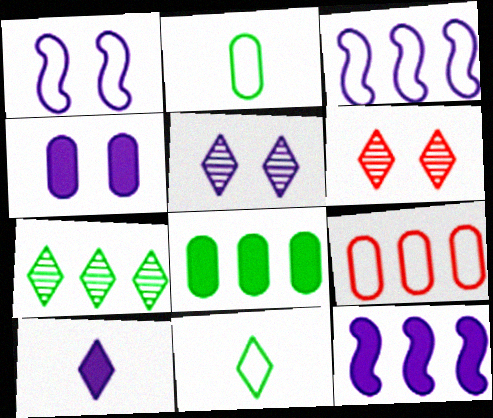[[1, 4, 5], 
[1, 9, 11], 
[2, 6, 12], 
[4, 10, 12], 
[7, 9, 12]]